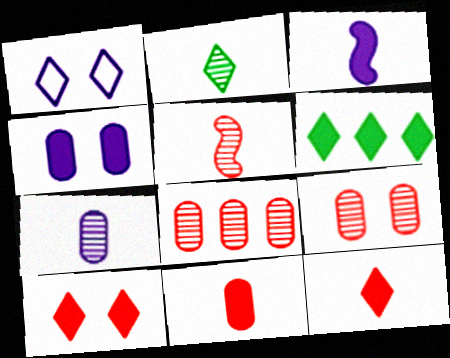[[2, 5, 7]]